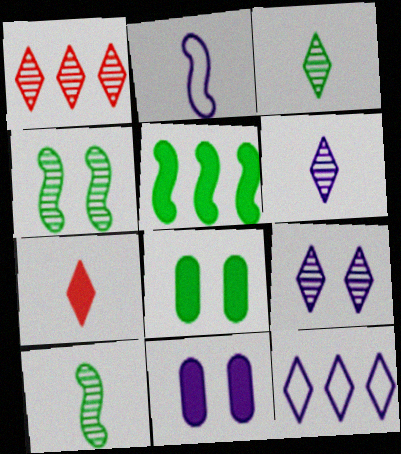[[1, 2, 8], 
[1, 3, 9], 
[5, 7, 11]]